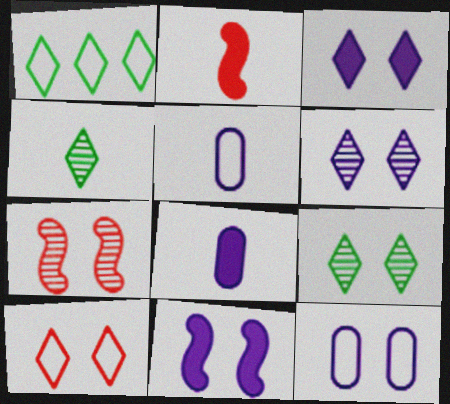[[1, 7, 8], 
[2, 4, 5], 
[3, 9, 10], 
[6, 11, 12]]